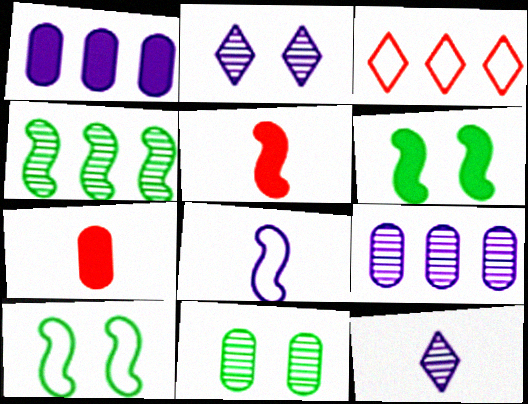[[1, 2, 8], 
[1, 3, 4]]